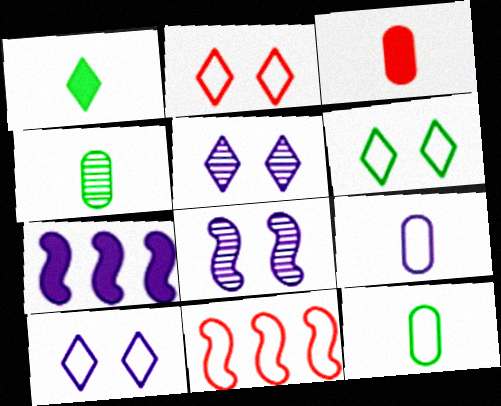[[2, 4, 7], 
[2, 6, 10], 
[3, 4, 9], 
[5, 7, 9], 
[6, 9, 11], 
[10, 11, 12]]